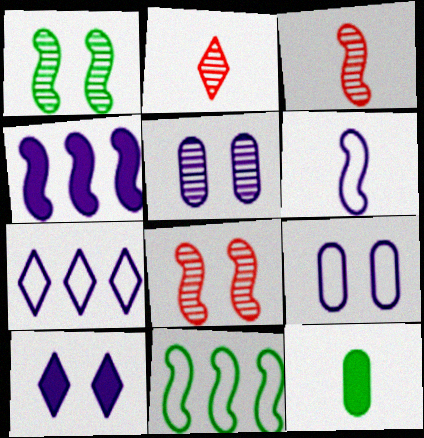[[2, 6, 12], 
[6, 7, 9], 
[7, 8, 12]]